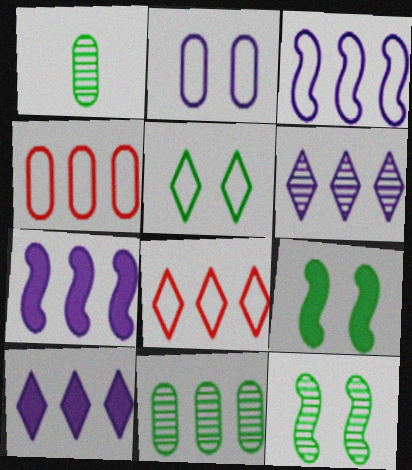[[7, 8, 11]]